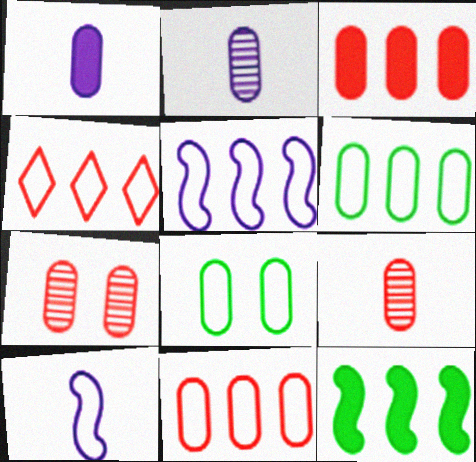[[1, 6, 7], 
[2, 3, 8], 
[4, 5, 6], 
[4, 8, 10]]